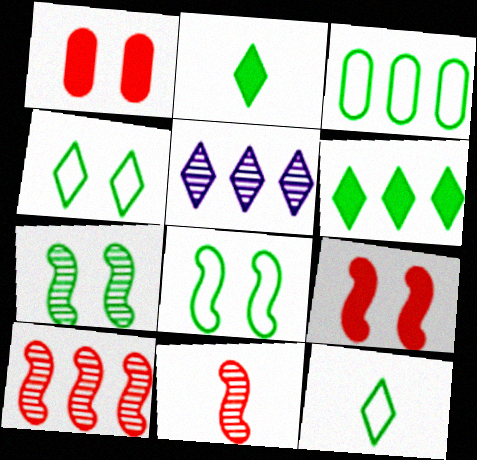[[2, 3, 7], 
[3, 8, 12]]